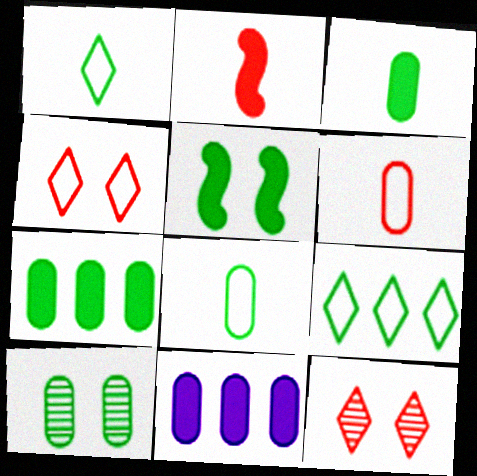[[6, 10, 11], 
[7, 8, 10]]